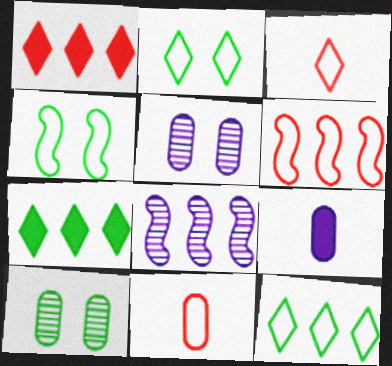[]